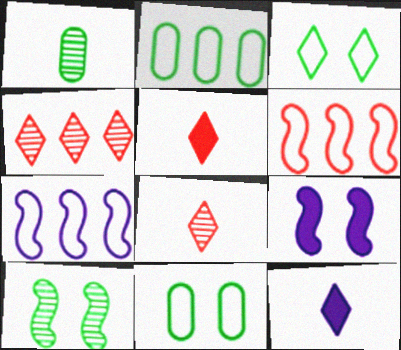[[2, 8, 9], 
[3, 4, 12]]